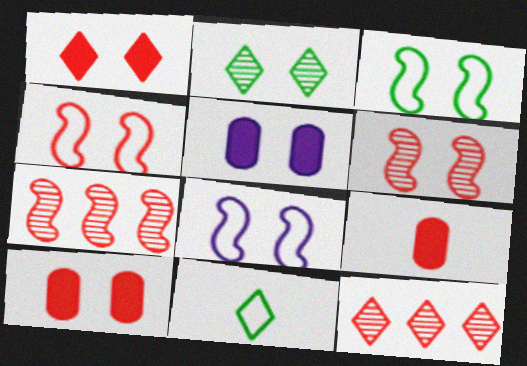[[2, 4, 5], 
[2, 8, 10], 
[3, 4, 8], 
[4, 9, 12], 
[5, 7, 11]]